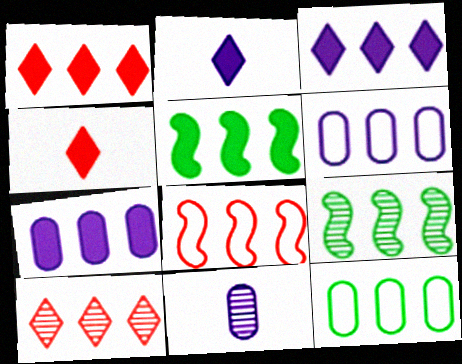[[1, 5, 7], 
[1, 6, 9], 
[5, 6, 10]]